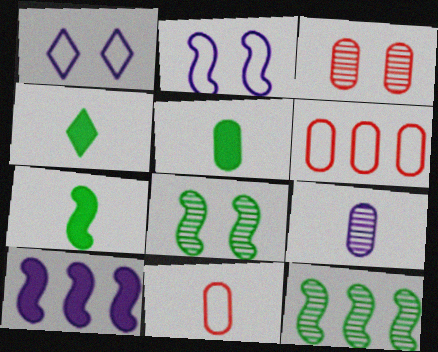[[1, 9, 10], 
[4, 5, 7], 
[5, 9, 11]]